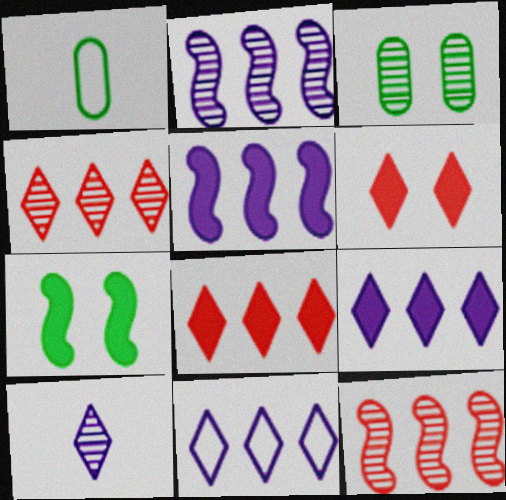[[1, 2, 6], 
[3, 10, 12]]